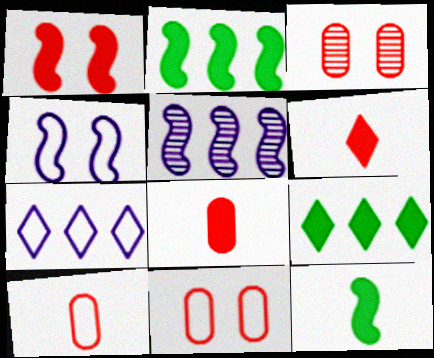[[3, 7, 12]]